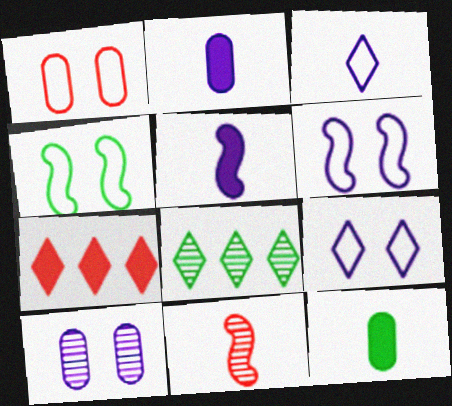[[1, 4, 9], 
[1, 5, 8], 
[1, 7, 11], 
[3, 11, 12], 
[4, 8, 12], 
[8, 10, 11]]